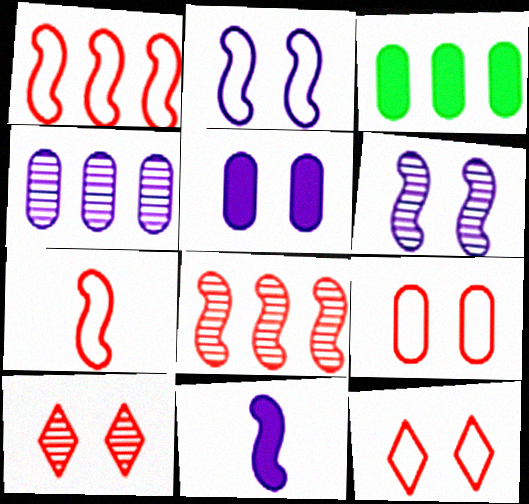[]